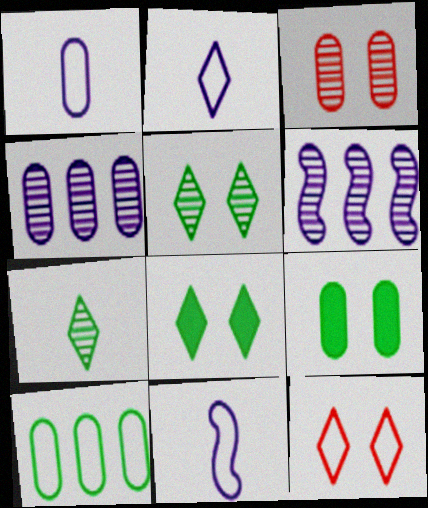[[1, 2, 11], 
[3, 6, 7], 
[10, 11, 12]]